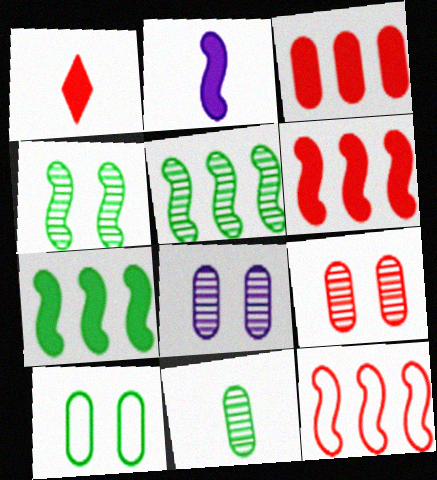[[1, 9, 12], 
[2, 4, 12]]